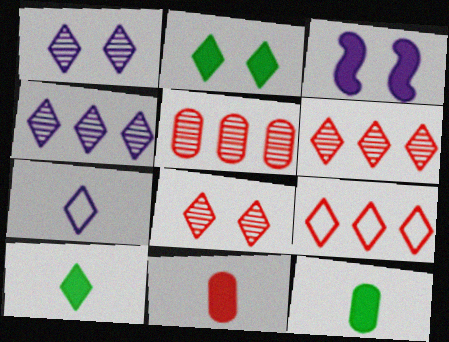[[1, 9, 10], 
[2, 6, 7]]